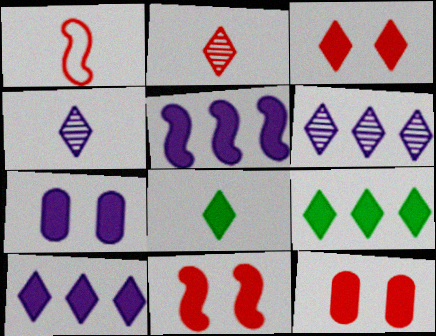[[3, 8, 10], 
[3, 11, 12], 
[5, 8, 12]]